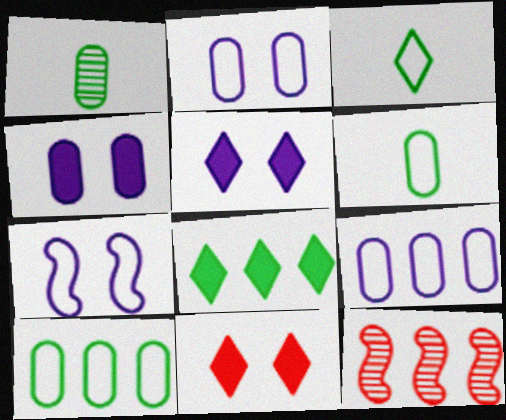[[3, 4, 12], 
[5, 6, 12], 
[8, 9, 12]]